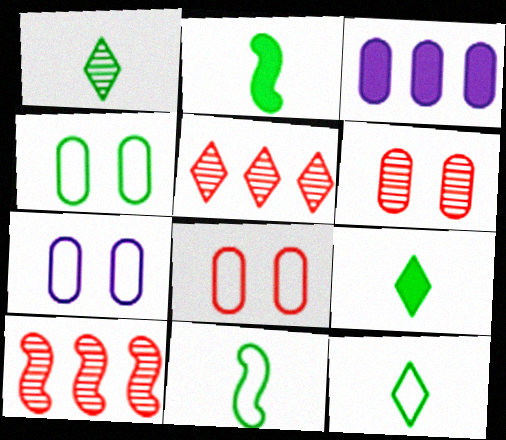[[1, 9, 12], 
[2, 5, 7], 
[4, 7, 8], 
[7, 9, 10]]